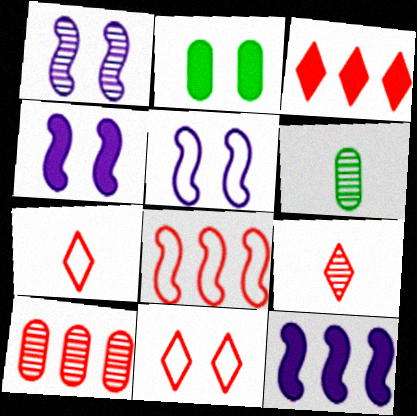[[1, 2, 11], 
[1, 4, 5], 
[3, 5, 6], 
[3, 8, 10], 
[3, 9, 11], 
[6, 11, 12]]